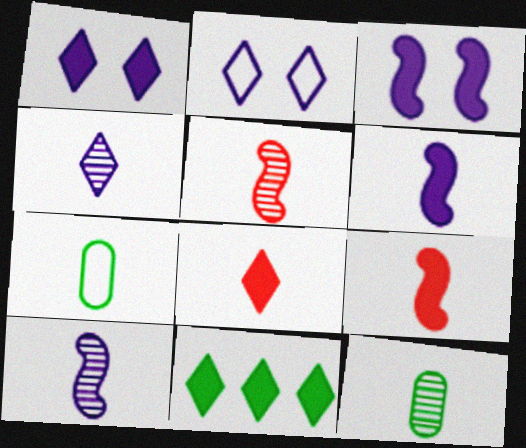[[1, 8, 11], 
[4, 5, 12], 
[4, 7, 9], 
[7, 8, 10]]